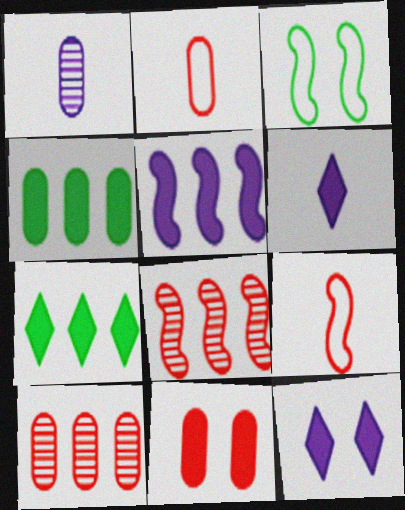[[2, 10, 11], 
[3, 6, 10]]